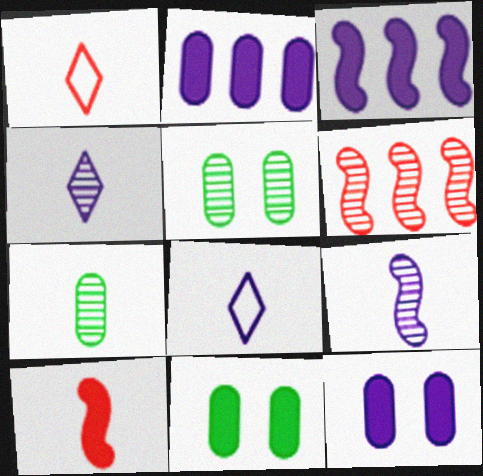[[1, 3, 5], 
[4, 5, 6], 
[6, 8, 11], 
[7, 8, 10]]